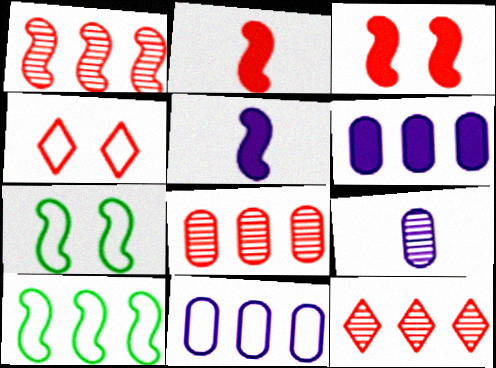[[1, 5, 7], 
[1, 8, 12], 
[2, 4, 8], 
[6, 10, 12]]